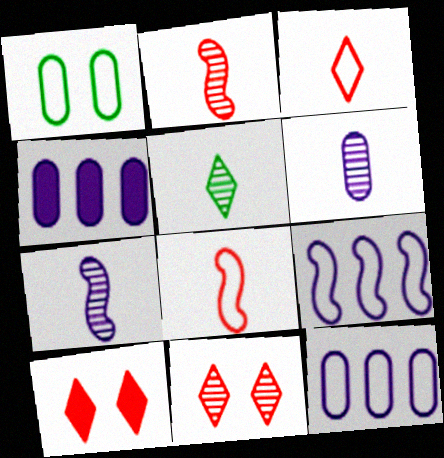[[1, 3, 9], 
[2, 5, 6]]